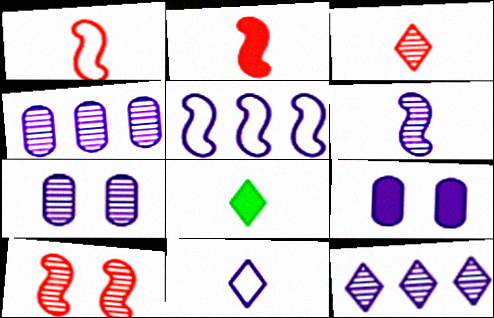[[3, 8, 11], 
[6, 7, 12]]